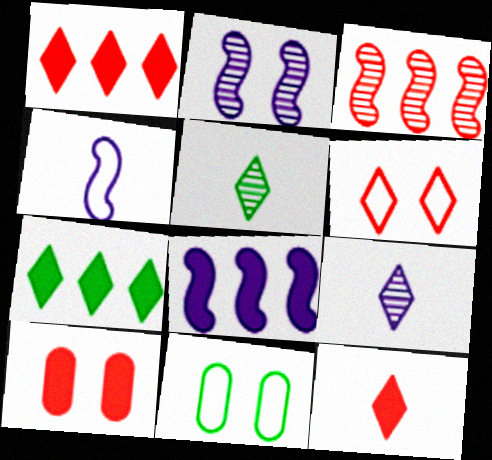[[2, 4, 8], 
[6, 7, 9]]